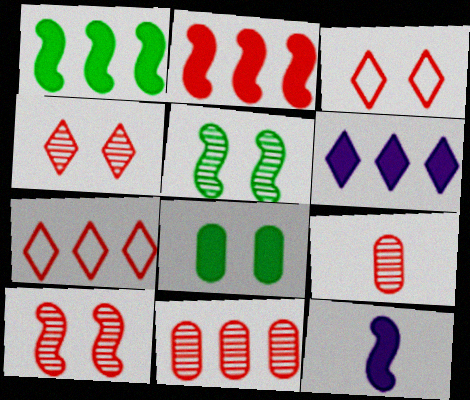[[2, 3, 9], 
[2, 7, 11]]